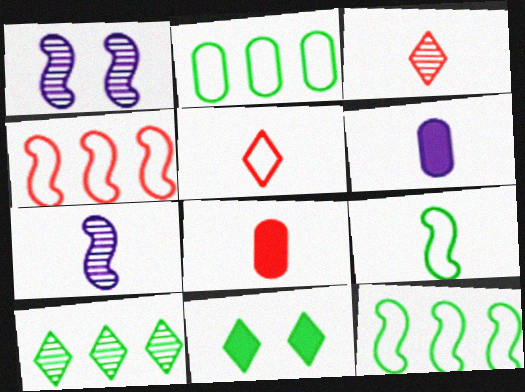[[3, 6, 9]]